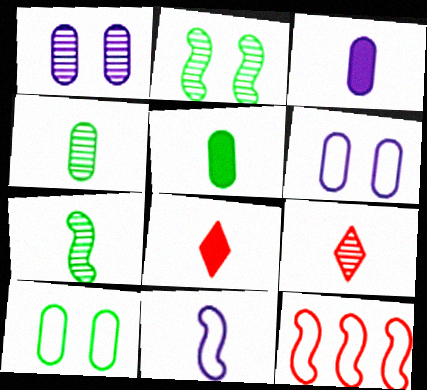[[4, 8, 11], 
[5, 9, 11]]